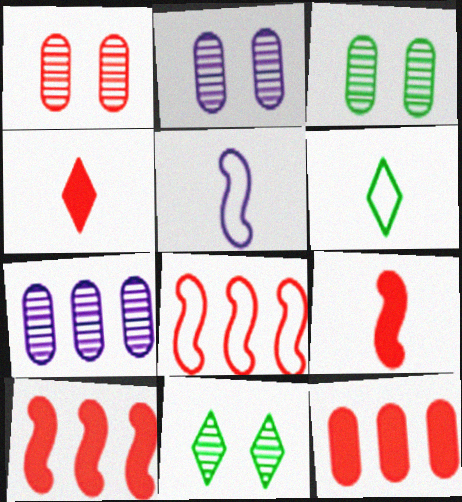[[1, 2, 3], 
[1, 4, 8], 
[2, 6, 10], 
[5, 11, 12]]